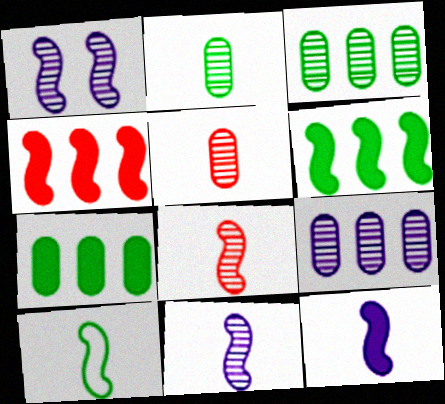[[1, 4, 10], 
[8, 10, 12]]